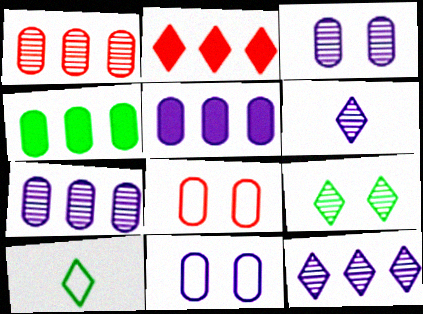[]